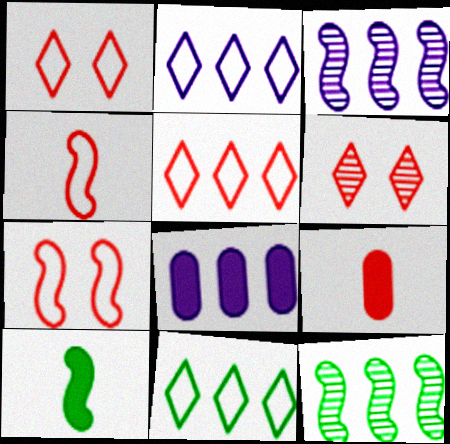[[2, 3, 8], 
[2, 5, 11], 
[3, 7, 10], 
[5, 8, 12]]